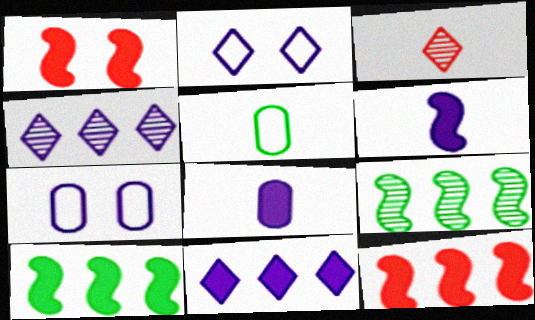[[1, 4, 5], 
[1, 6, 10], 
[3, 5, 6], 
[3, 7, 10], 
[4, 6, 7]]